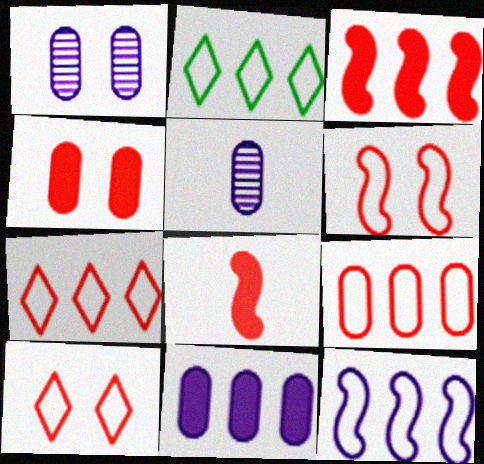[[1, 2, 8], 
[2, 9, 12]]